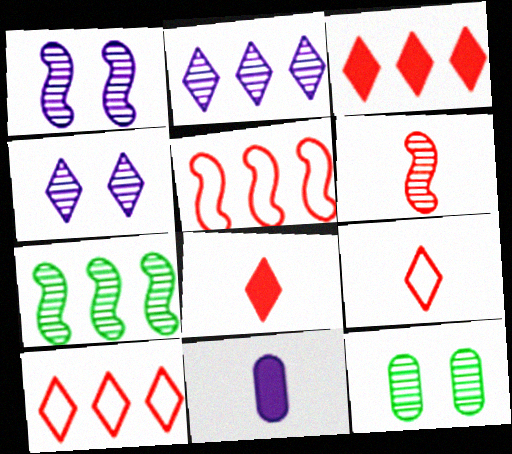[[1, 6, 7], 
[2, 6, 12]]